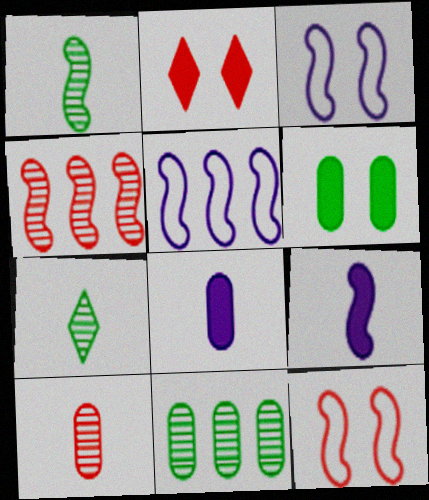[]